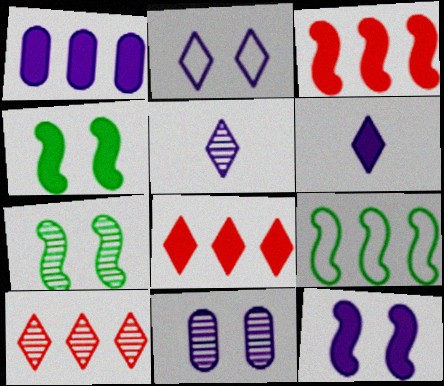[[1, 6, 12], 
[1, 9, 10], 
[2, 11, 12]]